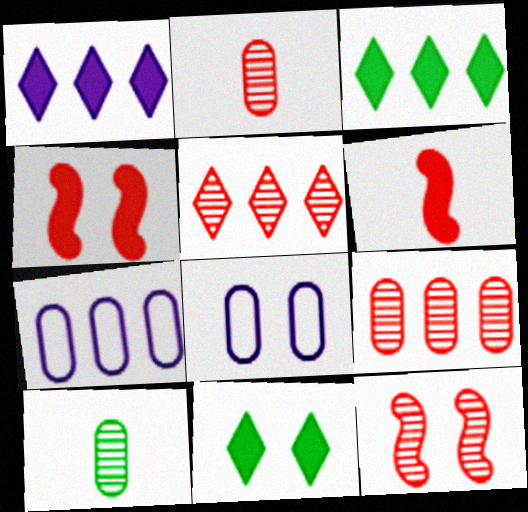[[2, 5, 12], 
[8, 11, 12]]